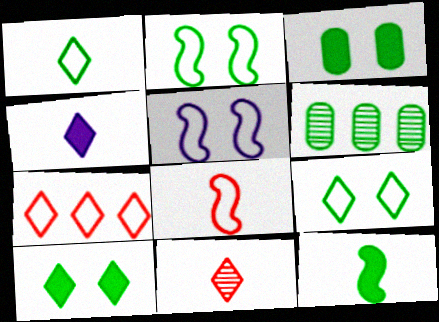[[1, 4, 11], 
[6, 9, 12]]